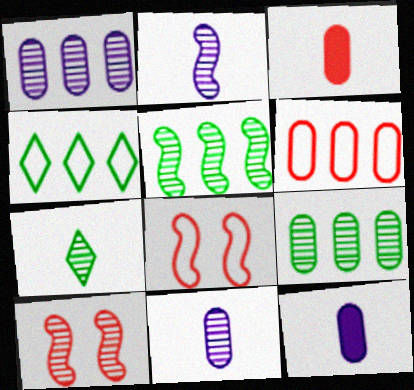[[1, 7, 10], 
[2, 5, 10], 
[4, 10, 12]]